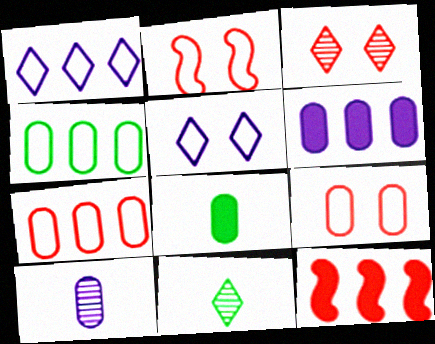[[2, 6, 11]]